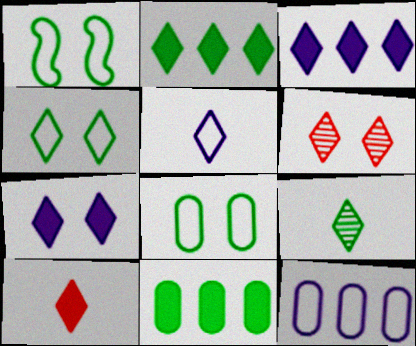[[1, 4, 8], 
[1, 9, 11], 
[2, 4, 9], 
[2, 5, 6], 
[2, 7, 10], 
[4, 6, 7], 
[5, 9, 10]]